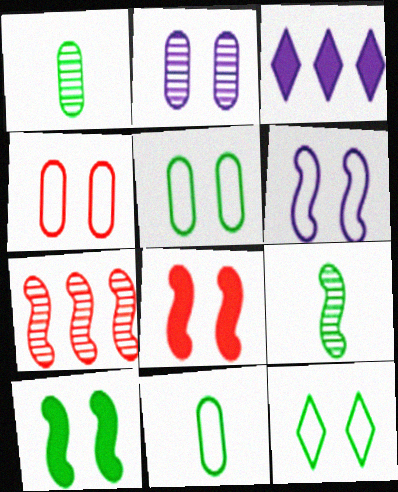[[2, 8, 12], 
[3, 4, 9], 
[4, 6, 12]]